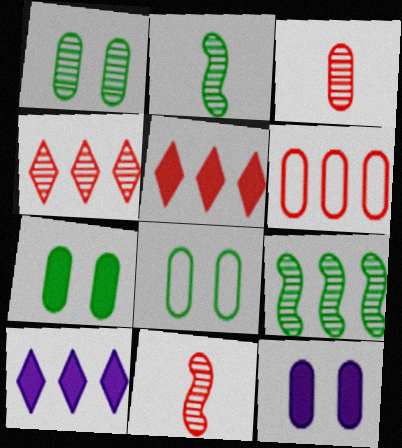[[1, 7, 8], 
[6, 9, 10], 
[8, 10, 11]]